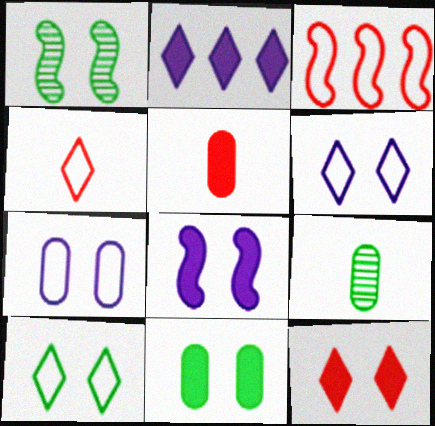[[1, 7, 12], 
[1, 10, 11], 
[8, 11, 12]]